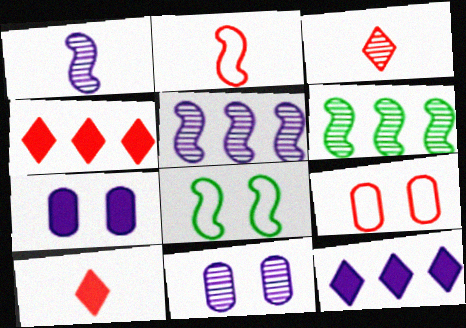[[3, 6, 11]]